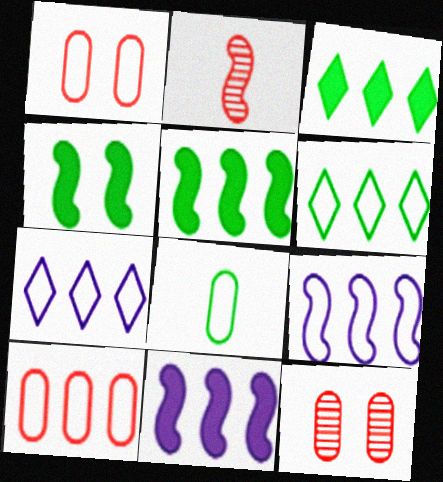[[2, 4, 9], 
[6, 9, 10]]